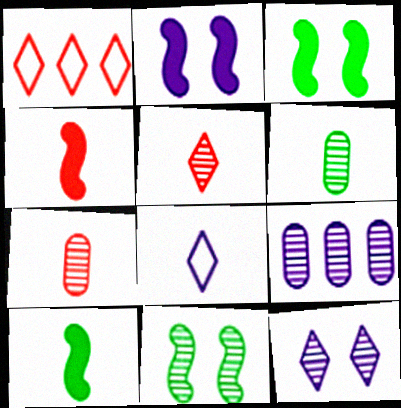[[1, 2, 6], 
[2, 8, 9], 
[4, 6, 8], 
[5, 9, 11], 
[7, 8, 10]]